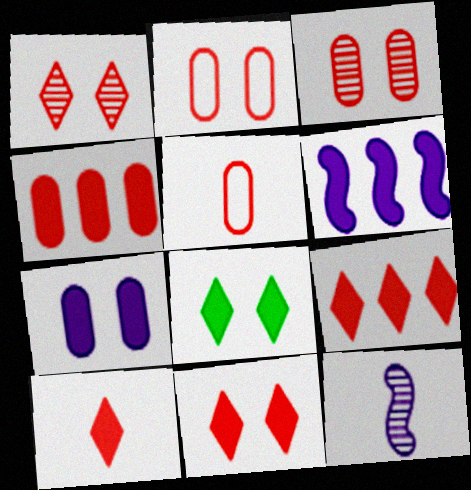[[3, 4, 5], 
[9, 10, 11]]